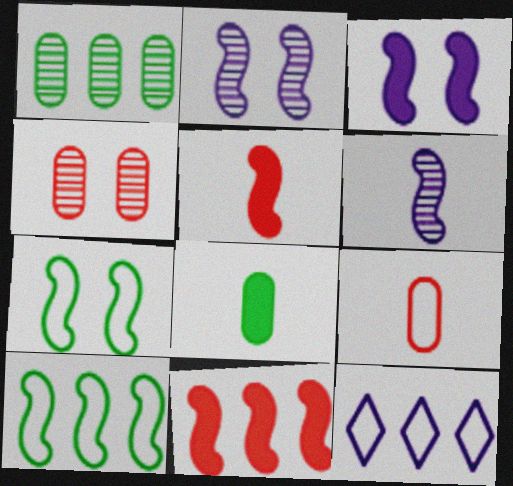[[1, 11, 12], 
[2, 5, 10], 
[6, 7, 11], 
[7, 9, 12]]